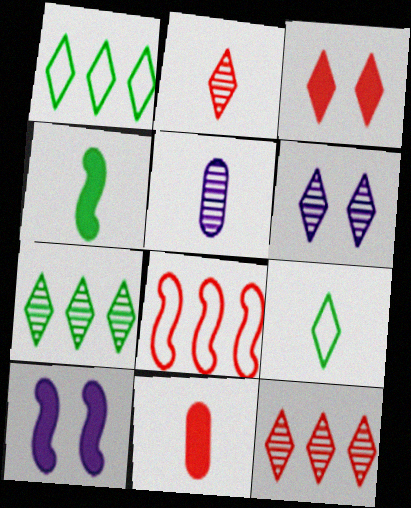[[2, 6, 7]]